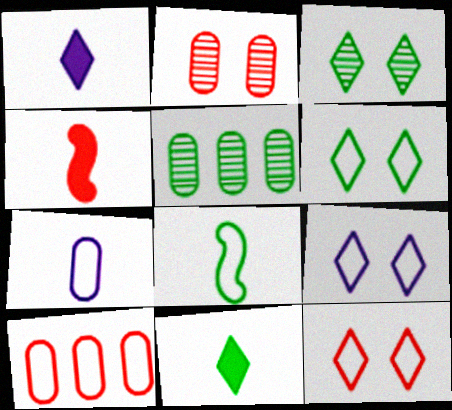[[4, 5, 9], 
[6, 9, 12], 
[8, 9, 10]]